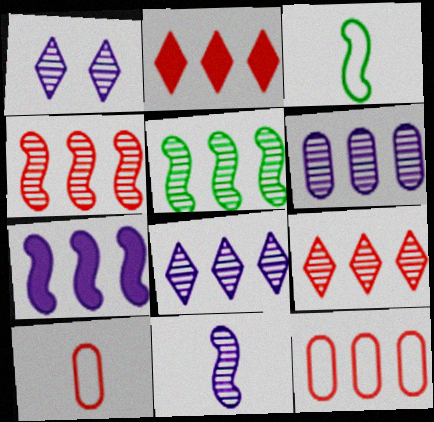[[1, 6, 11], 
[2, 4, 12], 
[5, 6, 9]]